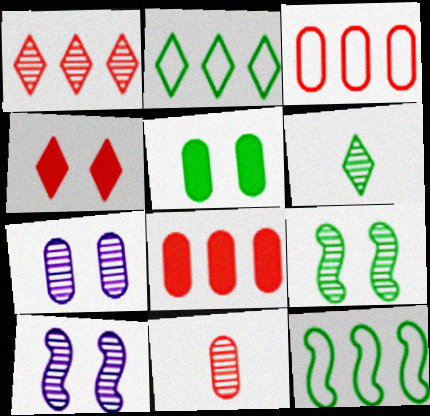[[5, 6, 12]]